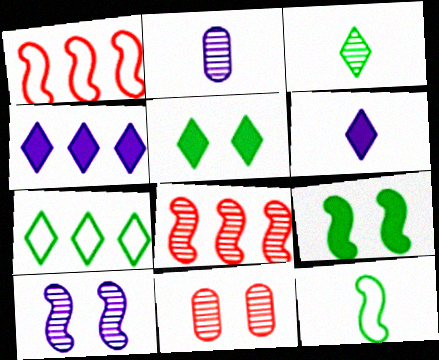[[1, 2, 5], 
[3, 5, 7], 
[4, 11, 12]]